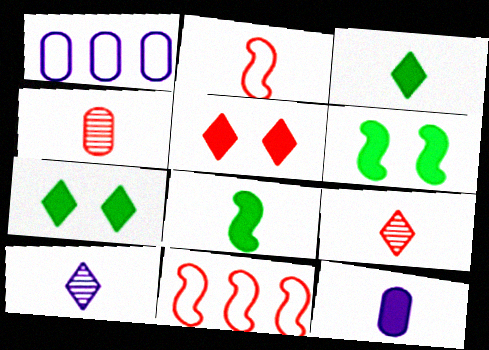[[1, 6, 9], 
[4, 5, 11]]